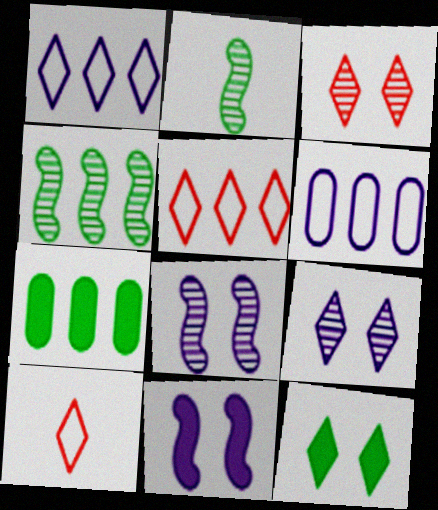[[7, 8, 10]]